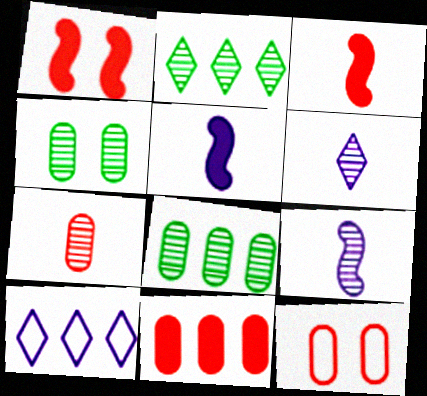[[2, 5, 12], 
[3, 4, 10], 
[7, 11, 12]]